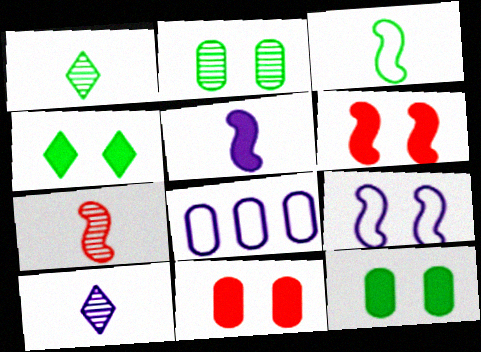[[1, 6, 8], 
[3, 5, 7], 
[4, 7, 8]]